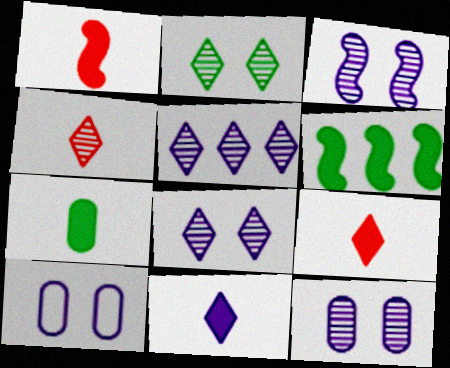[[1, 7, 11], 
[2, 4, 5], 
[3, 8, 12], 
[4, 6, 10]]